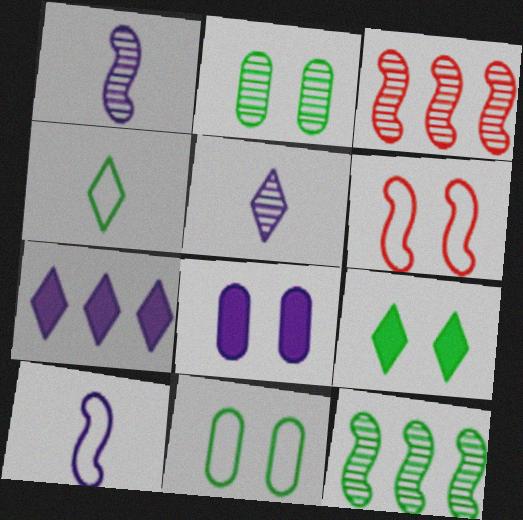[[2, 3, 5], 
[3, 4, 8]]